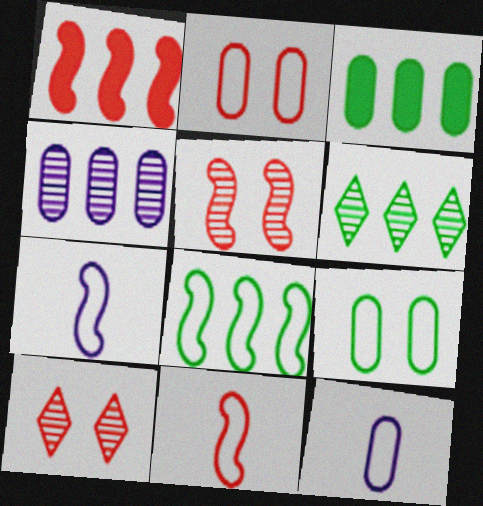[[1, 5, 11], 
[3, 6, 8], 
[3, 7, 10]]